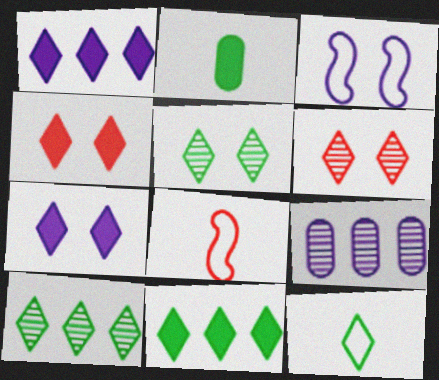[[1, 6, 12], 
[5, 11, 12]]